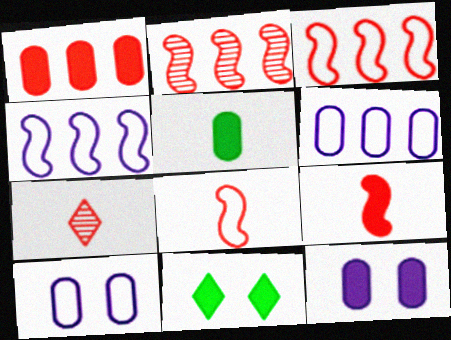[[1, 5, 12]]